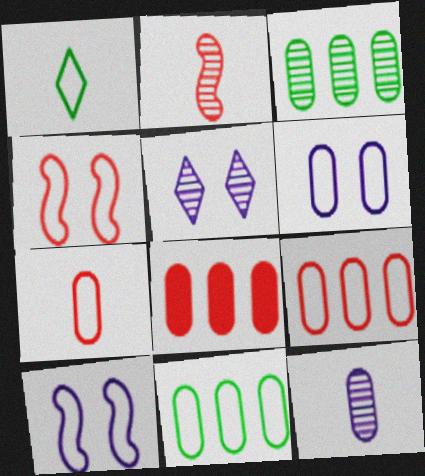[[1, 9, 10], 
[2, 3, 5], 
[6, 7, 11]]